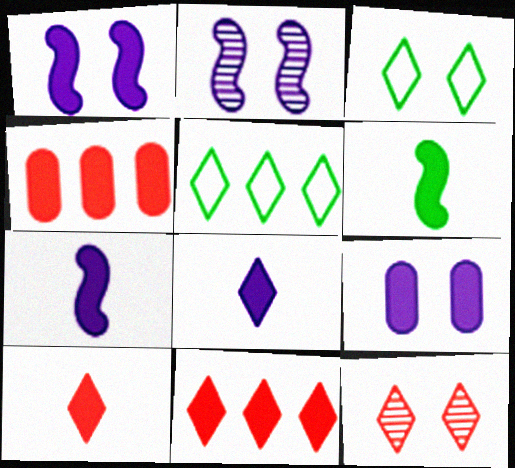[[5, 8, 12], 
[6, 9, 11]]